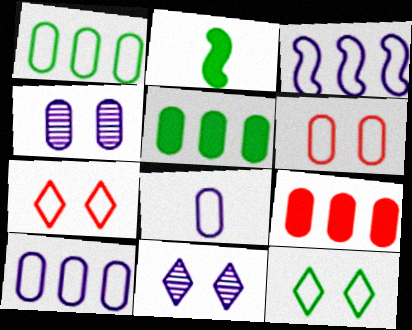[[1, 6, 8]]